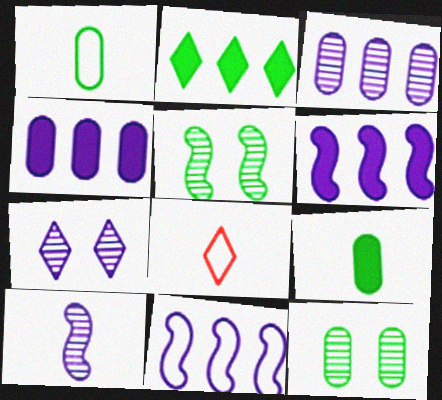[[1, 2, 5], 
[2, 7, 8], 
[3, 7, 10], 
[4, 5, 8], 
[6, 8, 12], 
[8, 9, 10]]